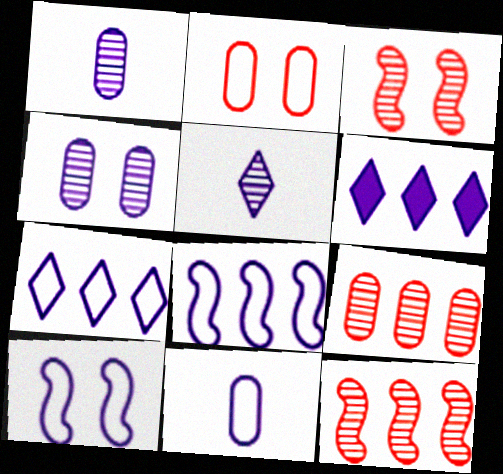[[1, 6, 10], 
[7, 10, 11]]